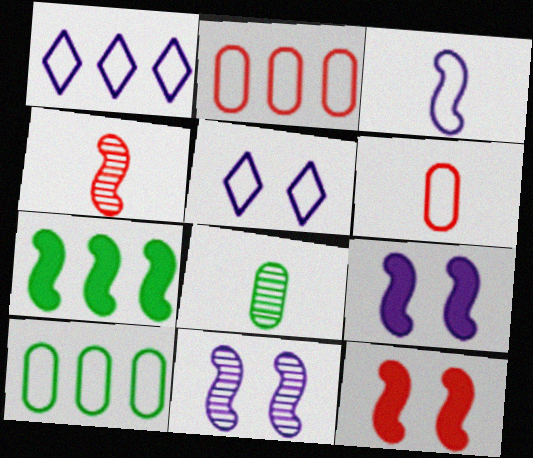[[1, 8, 12]]